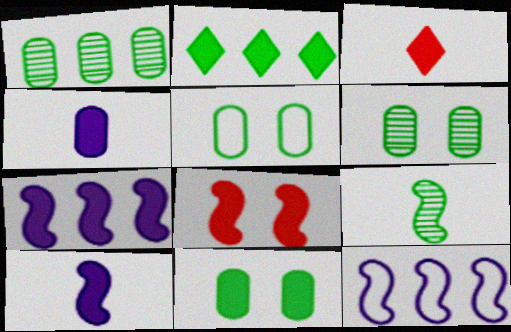[[2, 4, 8], 
[2, 5, 9], 
[3, 6, 12], 
[3, 7, 11], 
[5, 6, 11], 
[8, 9, 12]]